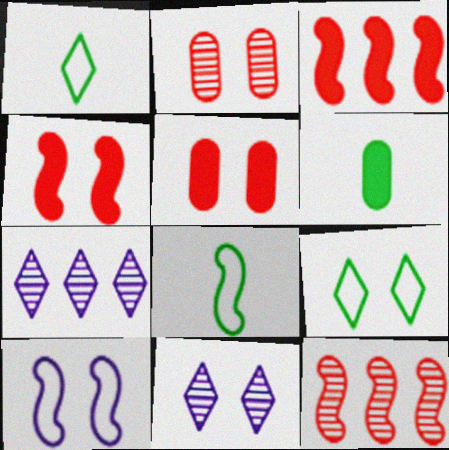[[5, 7, 8]]